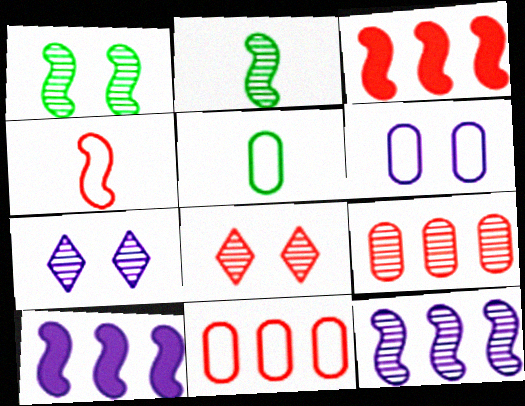[[1, 4, 10], 
[2, 7, 9], 
[3, 5, 7], 
[5, 6, 11], 
[5, 8, 10]]